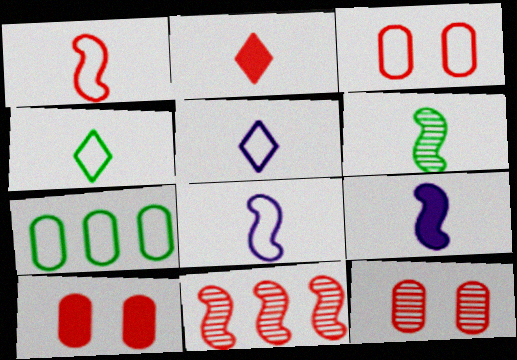[[1, 6, 9], 
[2, 3, 11], 
[3, 10, 12]]